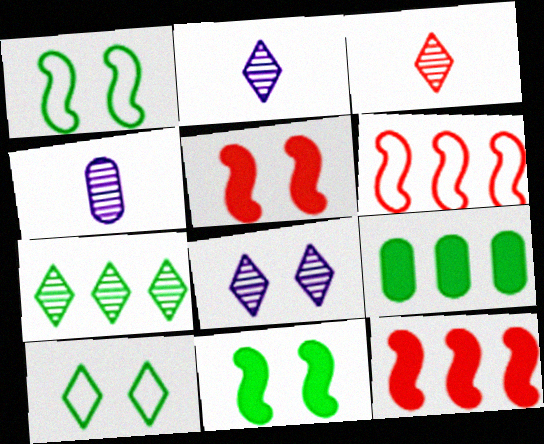[[3, 7, 8], 
[4, 10, 12]]